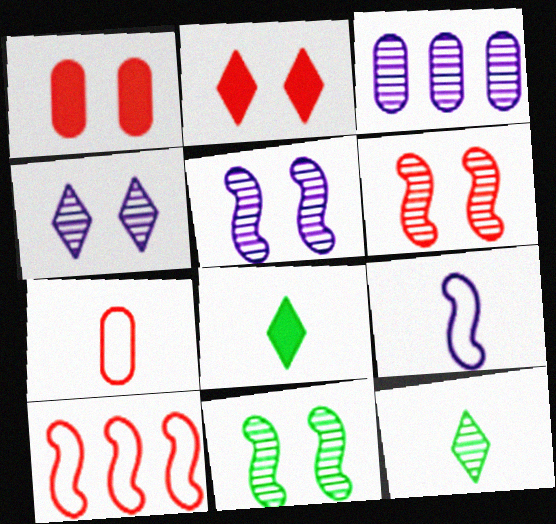[[3, 6, 12], 
[5, 6, 11]]